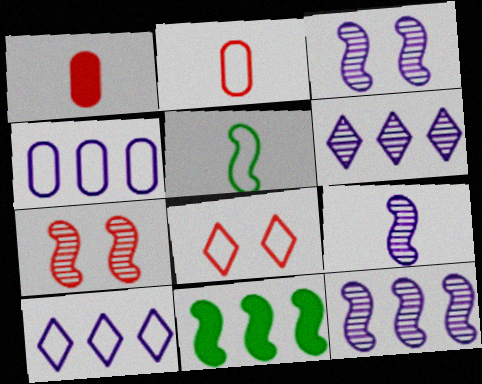[[3, 9, 12], 
[4, 5, 8]]